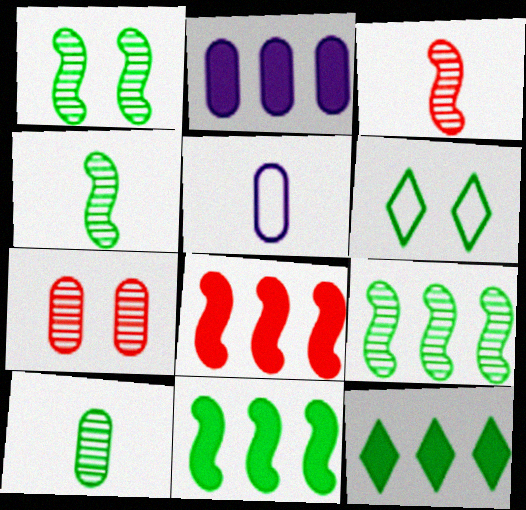[[1, 4, 9], 
[2, 3, 6], 
[2, 8, 12], 
[6, 10, 11]]